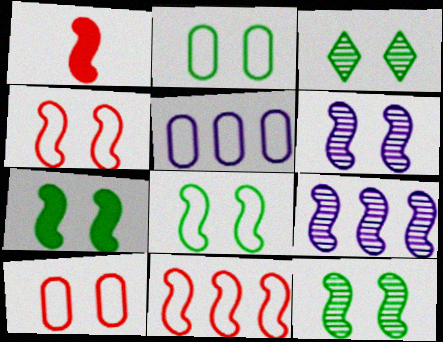[[1, 3, 5], 
[1, 8, 9], 
[2, 3, 7], 
[4, 6, 7], 
[7, 8, 12]]